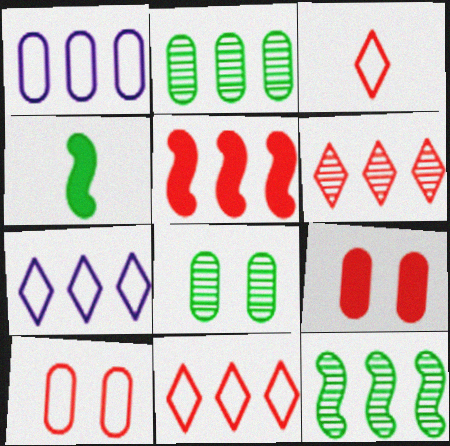[[2, 5, 7]]